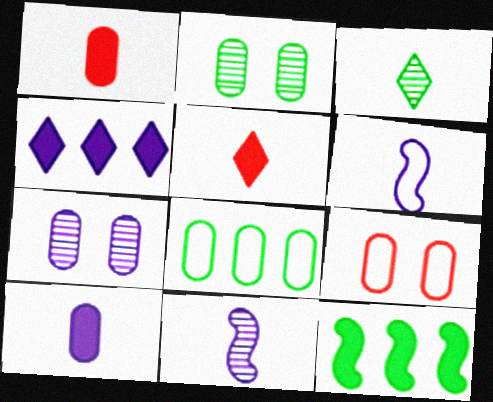[[1, 3, 6], 
[1, 7, 8], 
[4, 6, 7]]